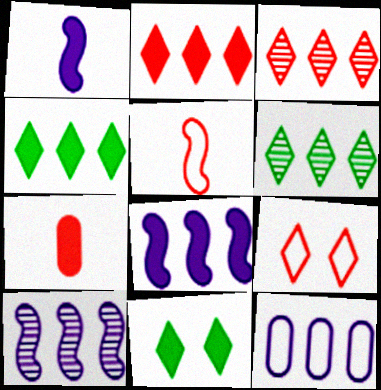[[7, 8, 11]]